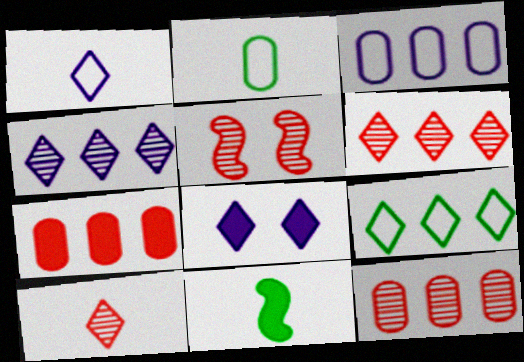[[1, 4, 8], 
[5, 10, 12], 
[7, 8, 11], 
[8, 9, 10]]